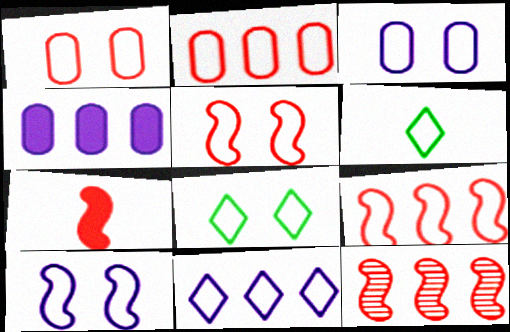[[1, 8, 10], 
[2, 6, 10], 
[3, 5, 8], 
[3, 6, 9], 
[5, 7, 12]]